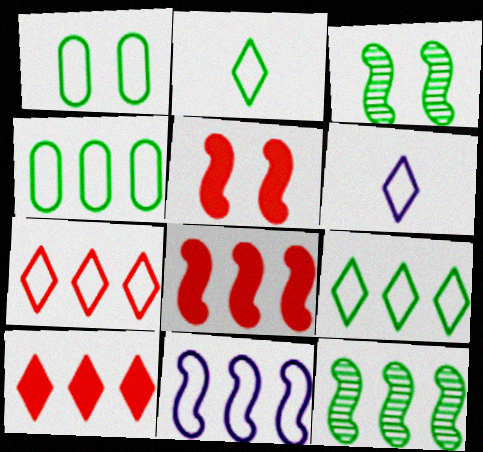[[4, 7, 11], 
[8, 11, 12]]